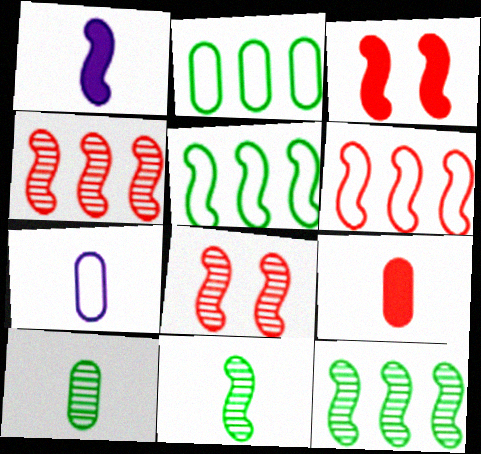[[1, 5, 8], 
[7, 9, 10]]